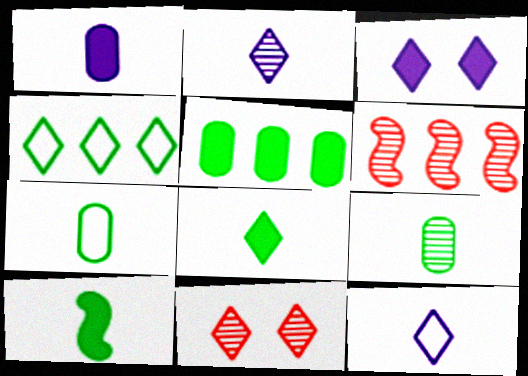[[3, 6, 7]]